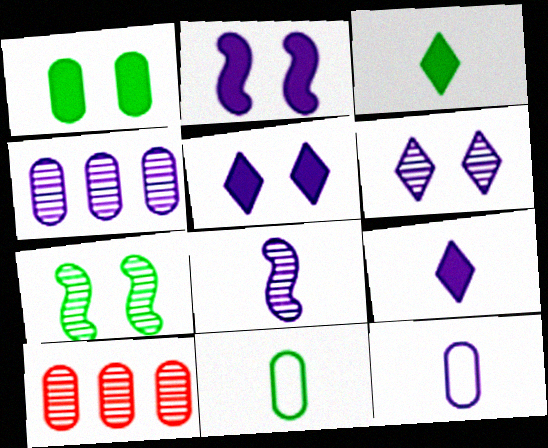[[1, 10, 12], 
[4, 6, 8], 
[8, 9, 12]]